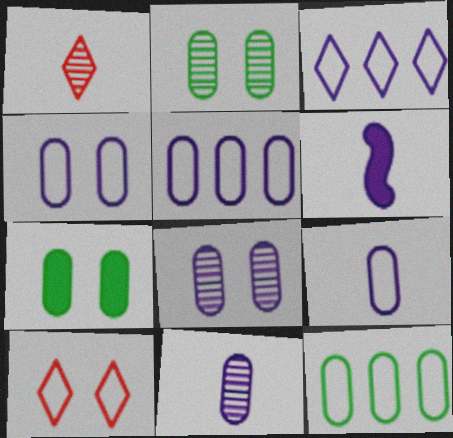[[3, 6, 8], 
[4, 5, 9]]